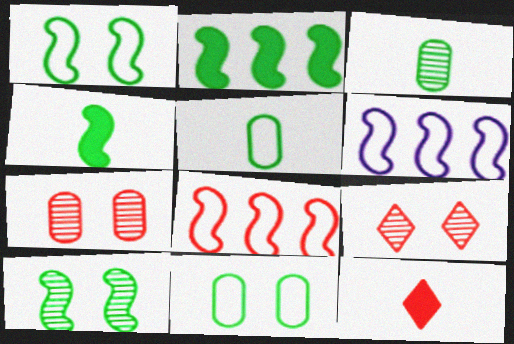[[7, 8, 12]]